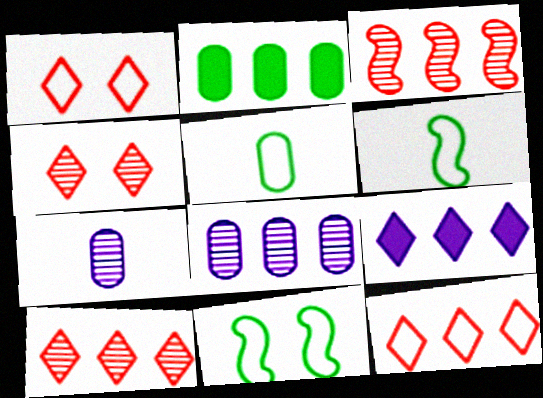[]